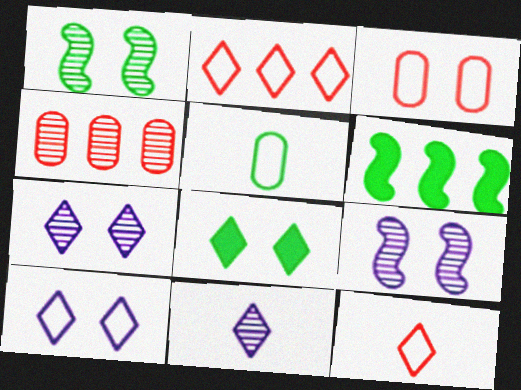[[1, 4, 11], 
[2, 8, 11], 
[3, 6, 11], 
[3, 8, 9]]